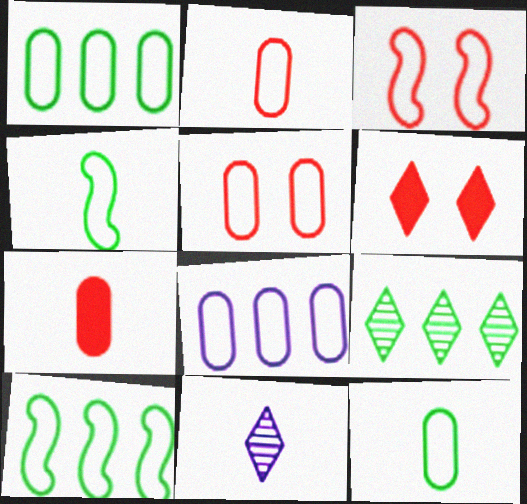[[4, 7, 11], 
[5, 8, 12]]